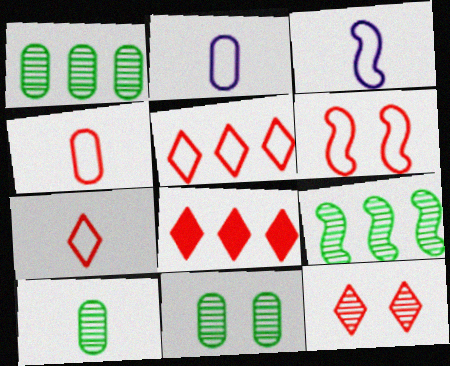[[1, 10, 11], 
[3, 8, 11], 
[4, 5, 6], 
[7, 8, 12]]